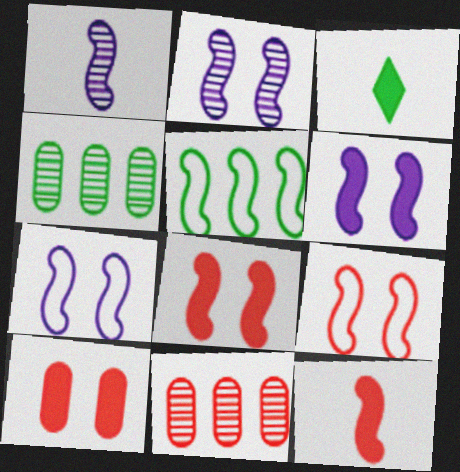[[1, 5, 8], 
[2, 5, 12], 
[2, 6, 7], 
[3, 7, 11]]